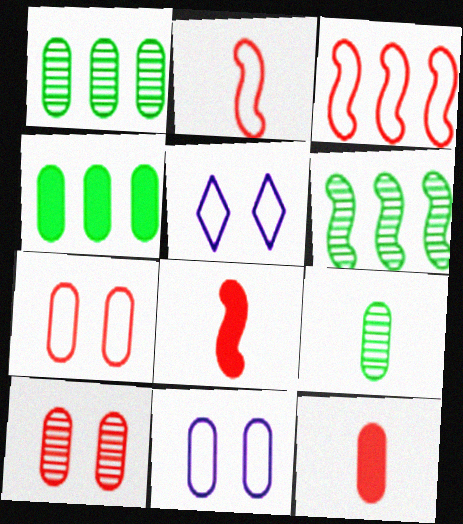[[1, 5, 8], 
[1, 11, 12], 
[5, 6, 12]]